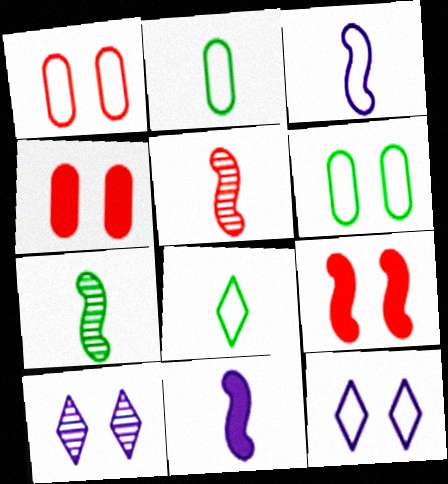[[6, 9, 10]]